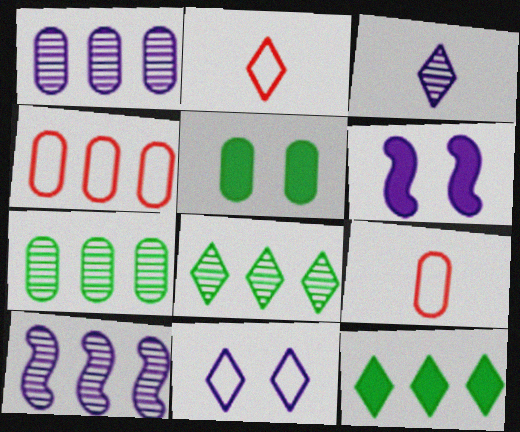[[1, 5, 9], 
[2, 5, 10], 
[2, 6, 7], 
[4, 10, 12], 
[6, 8, 9]]